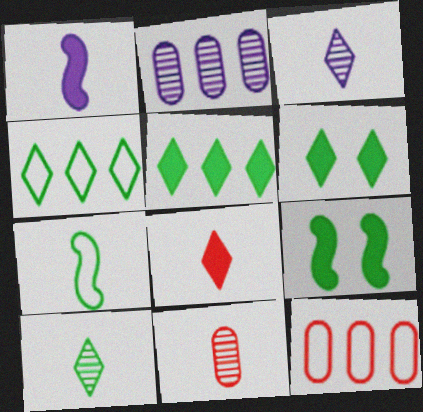[[3, 9, 12], 
[4, 6, 10]]